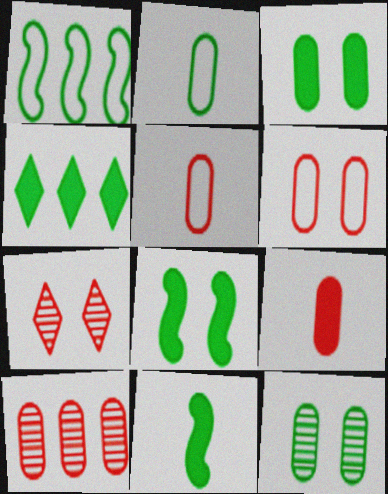[[3, 4, 11], 
[6, 9, 10]]